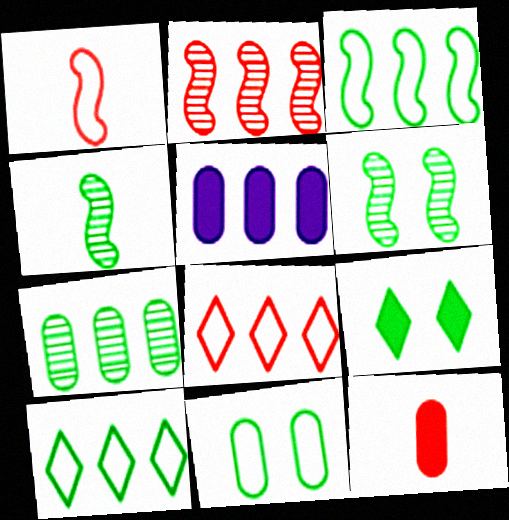[[2, 5, 10], 
[6, 9, 11]]